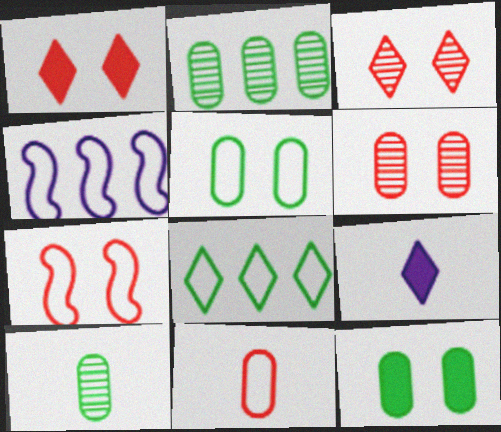[[1, 4, 10], 
[1, 6, 7], 
[2, 7, 9], 
[3, 8, 9]]